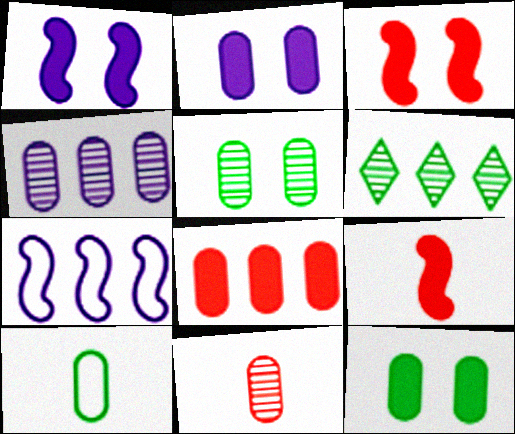[[4, 5, 11], 
[6, 7, 8]]